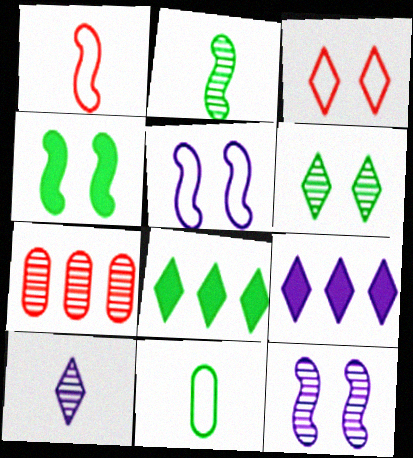[[3, 8, 10]]